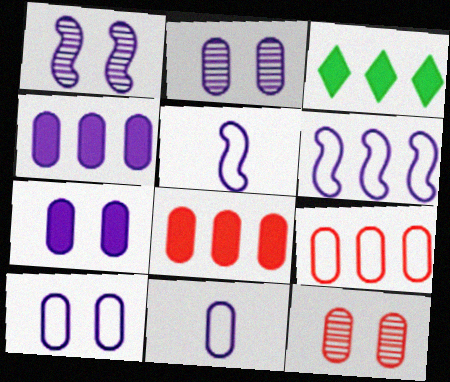[[2, 4, 11], 
[2, 7, 10], 
[3, 5, 12]]